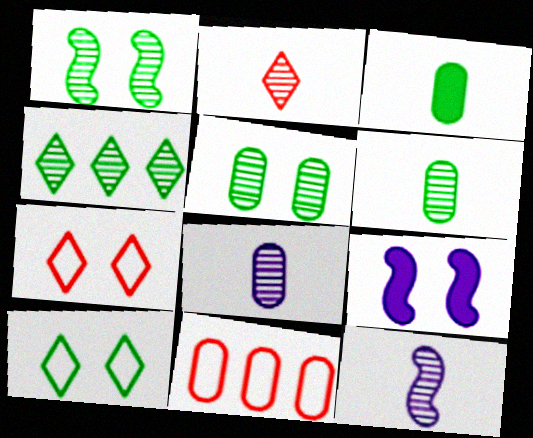[[1, 4, 6], 
[2, 6, 12], 
[5, 7, 9]]